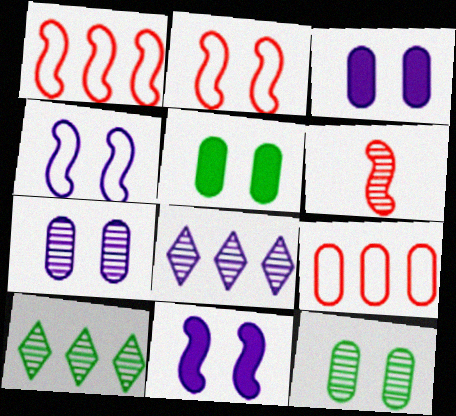[[6, 7, 10], 
[6, 8, 12]]